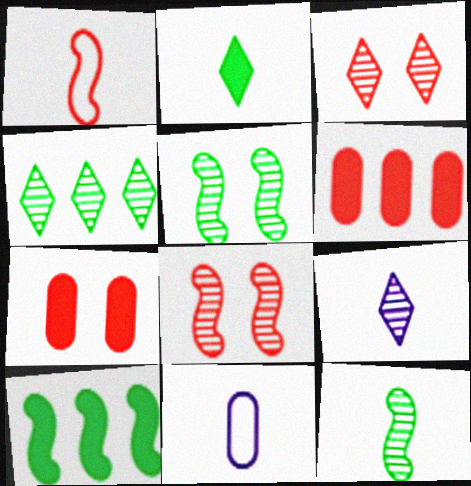[[1, 3, 6], 
[3, 4, 9], 
[3, 10, 11]]